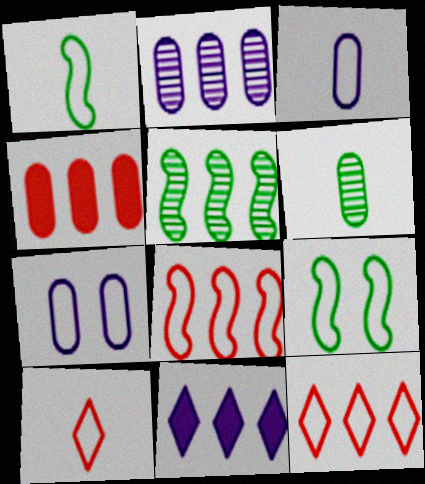[[1, 3, 10], 
[1, 7, 12], 
[3, 9, 12], 
[4, 6, 7]]